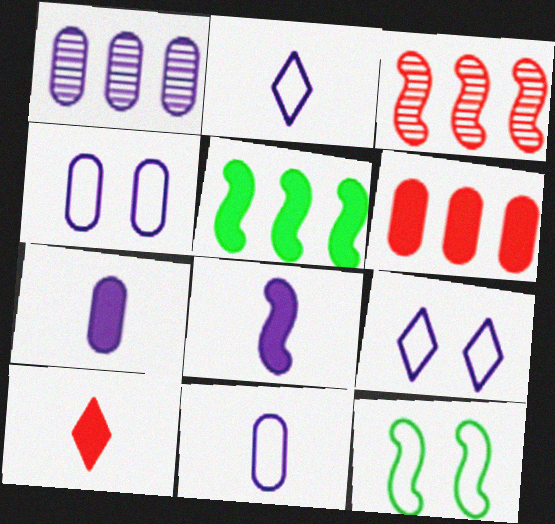[[1, 4, 7], 
[1, 8, 9], 
[1, 10, 12], 
[3, 8, 12]]